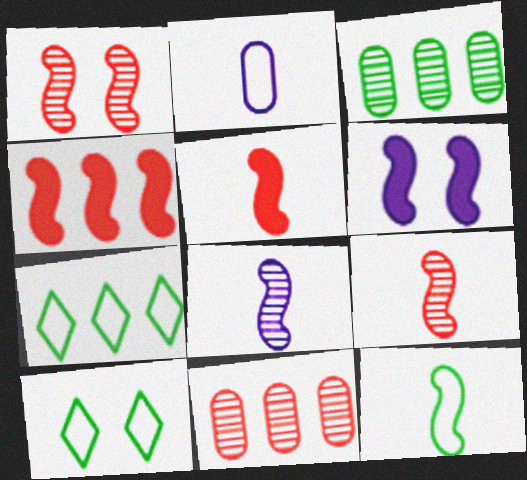[[5, 8, 12]]